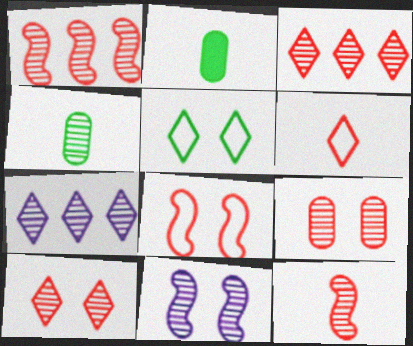[[2, 7, 8], 
[3, 4, 11], 
[3, 9, 12]]